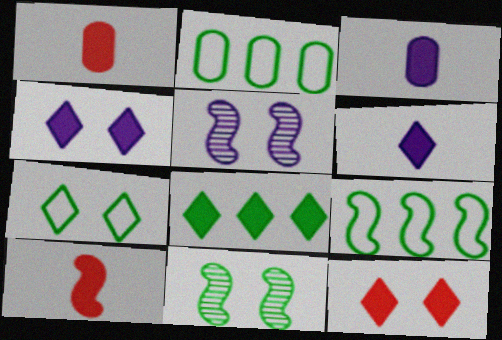[[5, 9, 10], 
[6, 8, 12]]